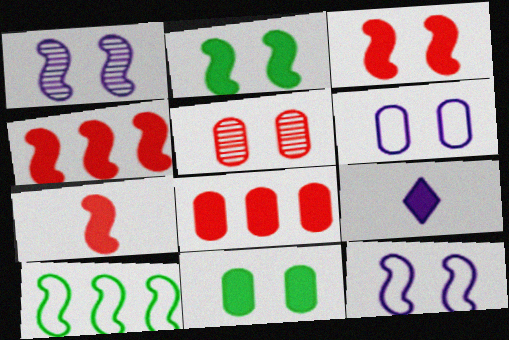[[1, 7, 10], 
[2, 8, 9], 
[3, 4, 7], 
[4, 9, 11], 
[5, 6, 11], 
[5, 9, 10]]